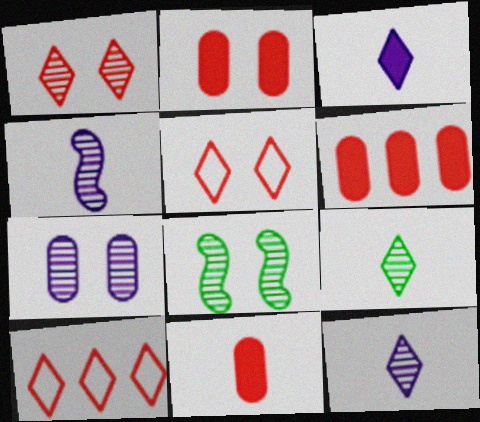[[1, 7, 8], 
[2, 6, 11]]